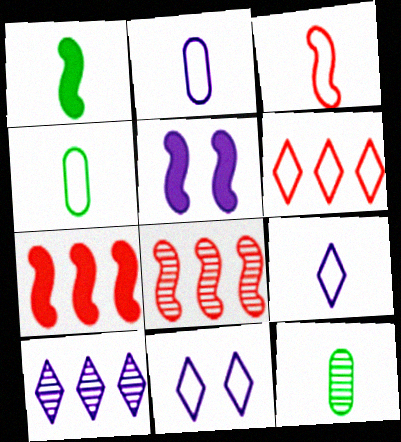[[1, 5, 7], 
[2, 5, 10], 
[3, 4, 9], 
[5, 6, 12], 
[7, 11, 12]]